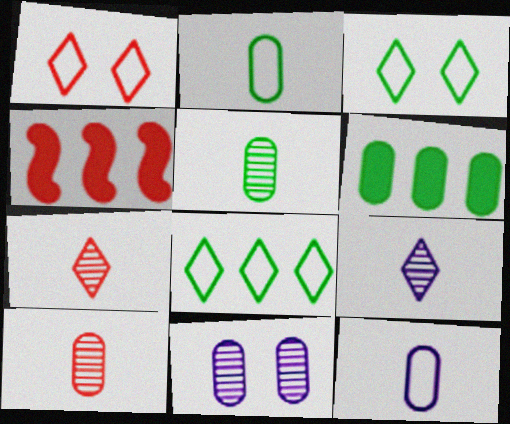[[1, 4, 10]]